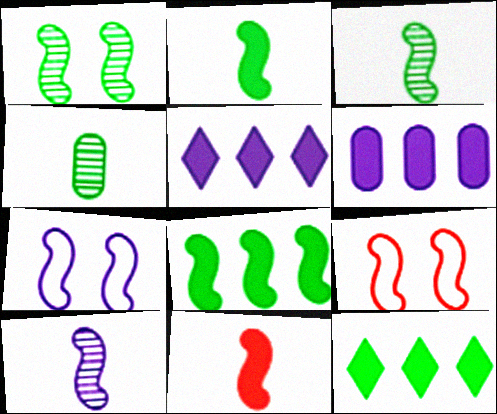[[4, 5, 9], 
[8, 9, 10]]